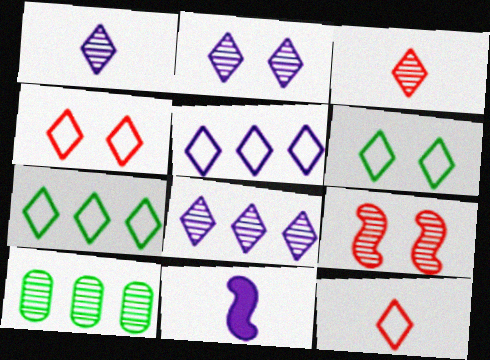[[1, 2, 8], 
[1, 9, 10], 
[4, 10, 11], 
[5, 6, 12]]